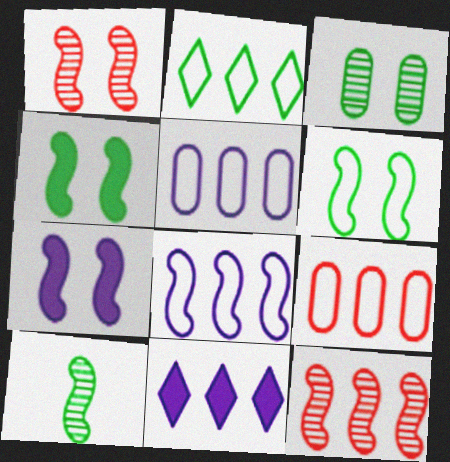[[1, 6, 7], 
[2, 8, 9]]